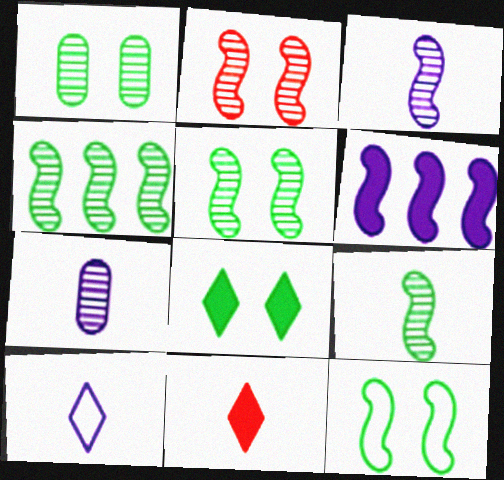[[1, 8, 12], 
[2, 3, 4], 
[4, 5, 9]]